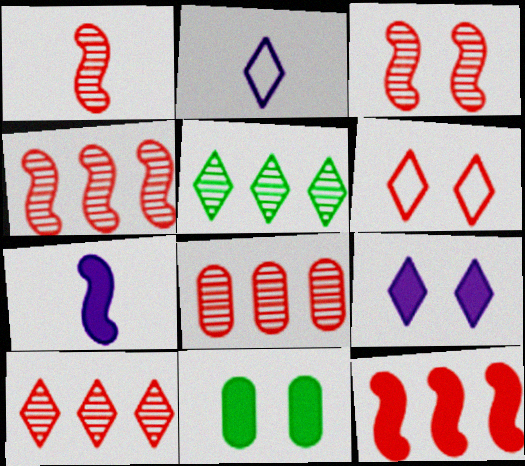[[1, 3, 4], 
[2, 4, 11], 
[4, 8, 10]]